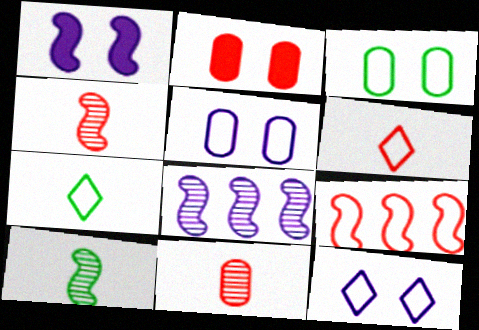[[1, 9, 10], 
[2, 7, 8], 
[5, 7, 9]]